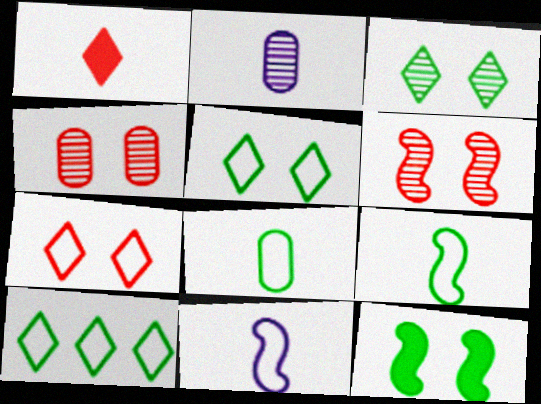[[1, 2, 9]]